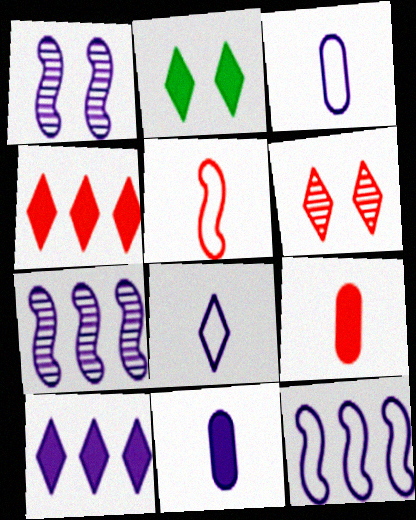[[1, 3, 10]]